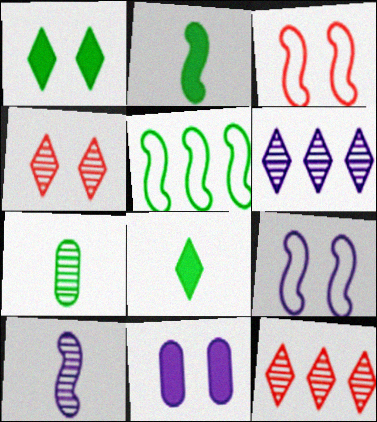[[1, 5, 7]]